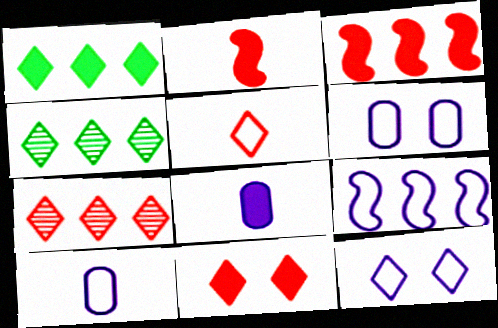[[2, 4, 6], 
[5, 7, 11], 
[9, 10, 12]]